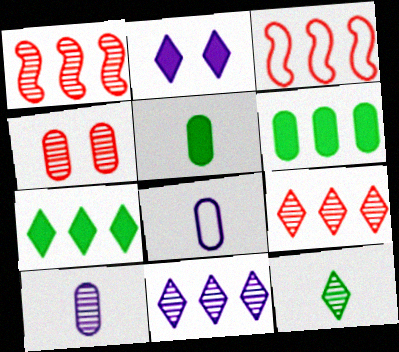[[3, 6, 11], 
[4, 6, 8]]